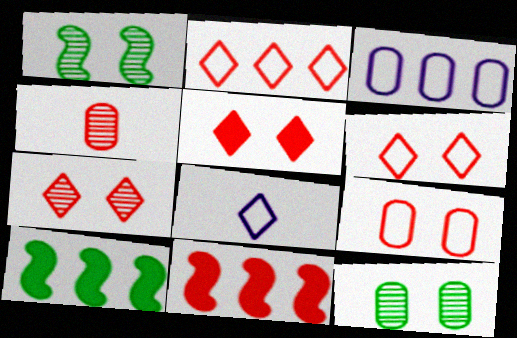[[4, 6, 11], 
[5, 6, 7], 
[8, 11, 12]]